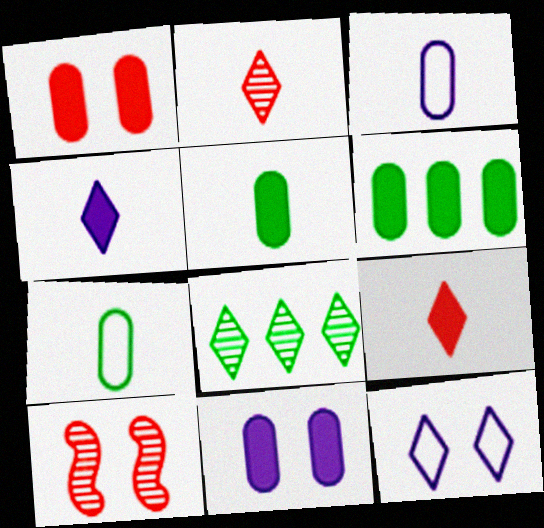[[8, 9, 12]]